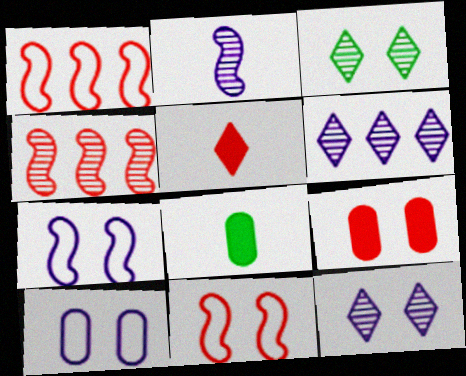[[1, 8, 12], 
[3, 7, 9], 
[6, 8, 11]]